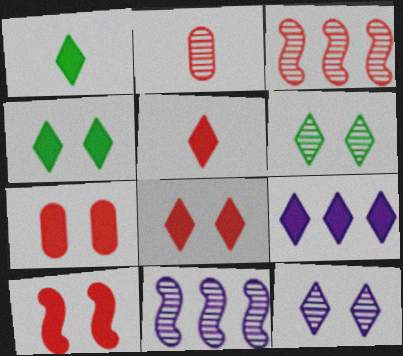[[1, 8, 9], 
[2, 6, 11], 
[4, 5, 9], 
[7, 8, 10]]